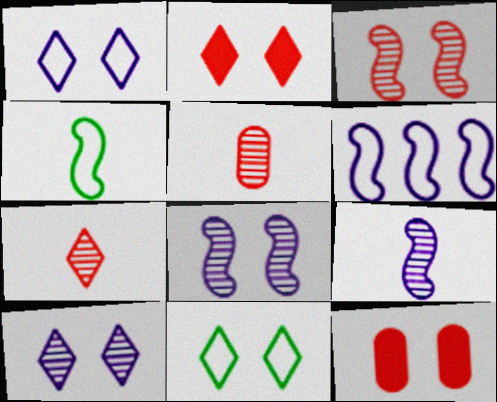[[2, 10, 11], 
[8, 11, 12]]